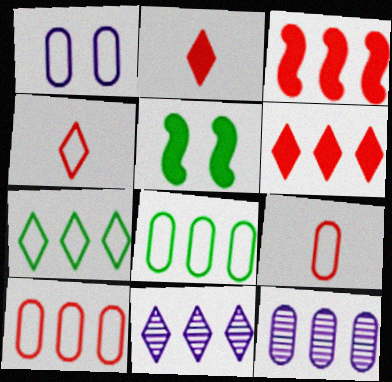[[1, 8, 9], 
[3, 7, 12], 
[3, 8, 11], 
[4, 5, 12], 
[5, 9, 11], 
[6, 7, 11]]